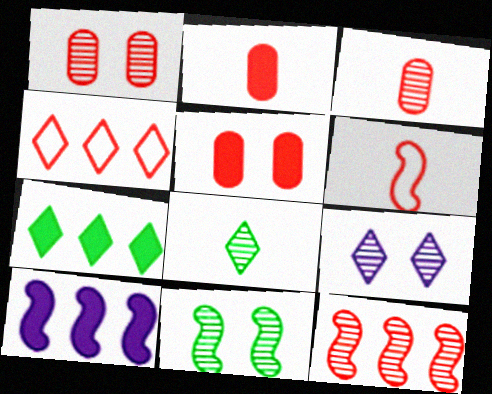[[1, 9, 11], 
[6, 10, 11]]